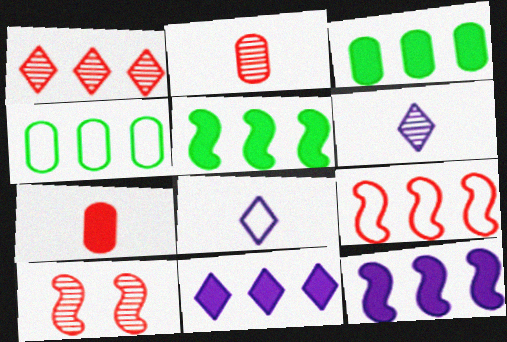[[1, 2, 10], 
[1, 4, 12], 
[3, 8, 10]]